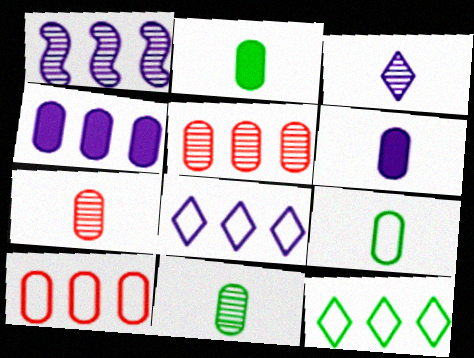[[1, 4, 8], 
[2, 9, 11], 
[6, 7, 9]]